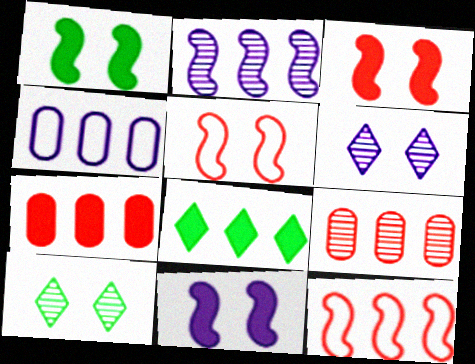[[1, 3, 11]]